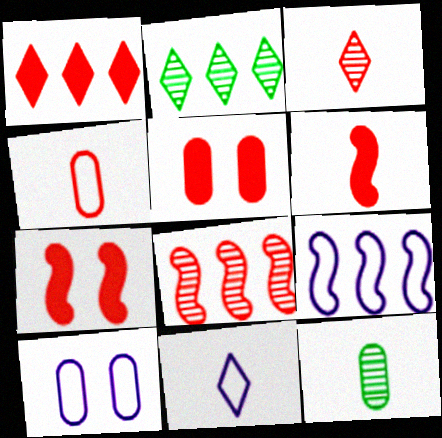[[1, 5, 6], 
[2, 6, 10], 
[3, 4, 6], 
[6, 11, 12], 
[9, 10, 11]]